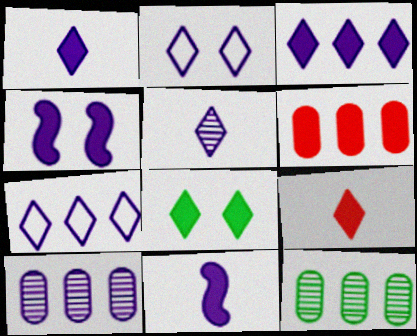[[2, 3, 5], 
[2, 10, 11], 
[3, 8, 9], 
[6, 8, 11]]